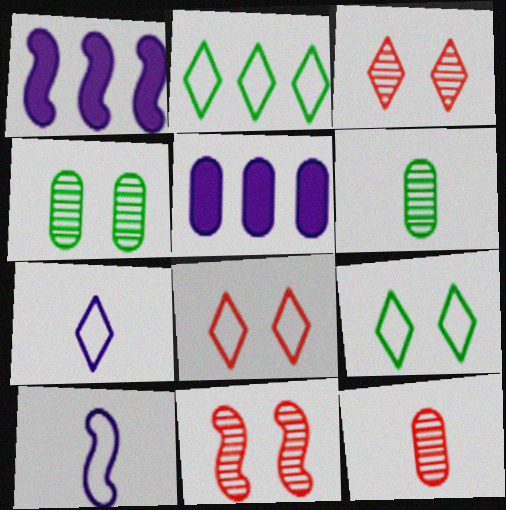[[1, 6, 8], 
[1, 9, 12], 
[2, 7, 8]]